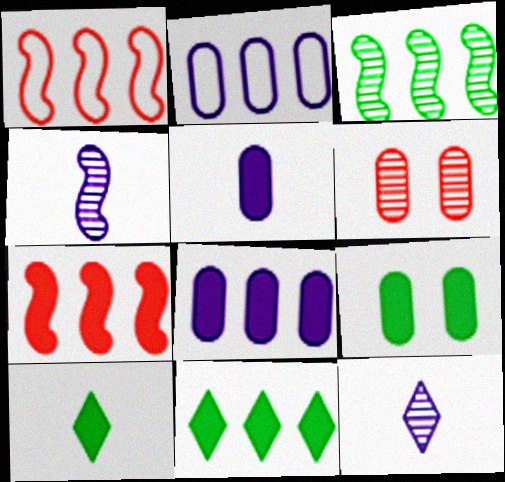[[1, 9, 12], 
[3, 6, 12], 
[7, 8, 11]]